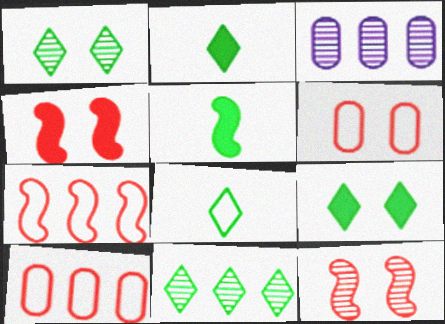[[3, 4, 8], 
[8, 9, 11]]